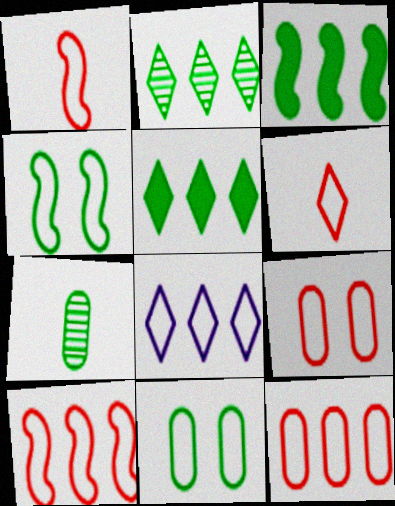[[1, 8, 11], 
[4, 5, 7], 
[6, 9, 10]]